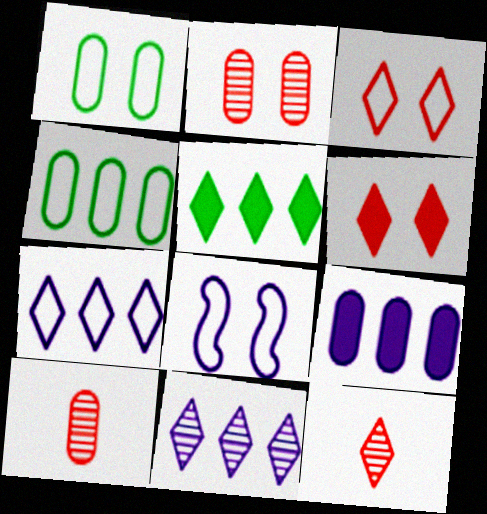[[1, 3, 8], 
[1, 9, 10], 
[5, 8, 10]]